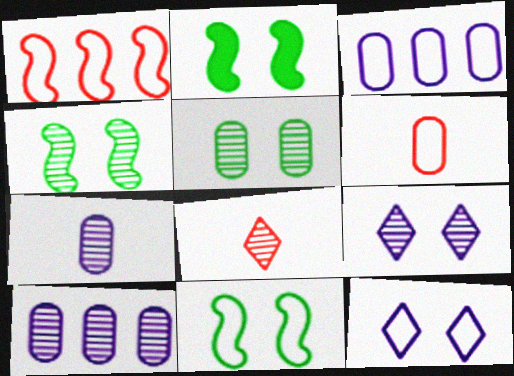[[2, 3, 8], 
[2, 4, 11], 
[4, 8, 10]]